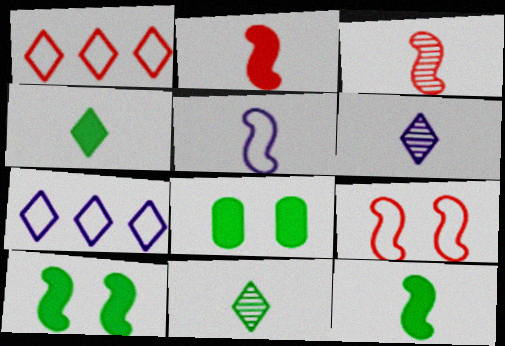[[3, 5, 12], 
[3, 7, 8]]